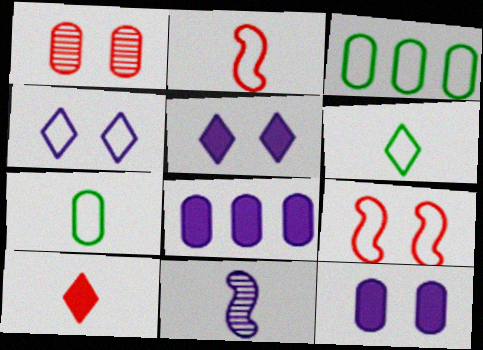[[1, 7, 8], 
[2, 3, 4], 
[4, 8, 11], 
[7, 10, 11]]